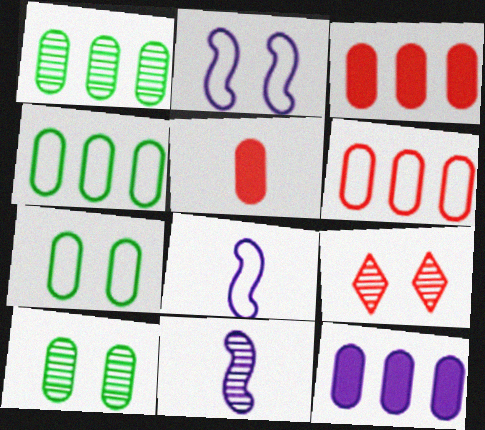[[1, 6, 12], 
[1, 9, 11]]